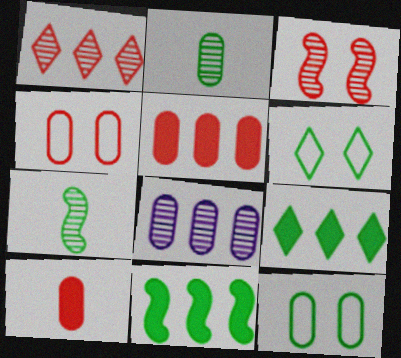[[2, 6, 11], 
[7, 9, 12], 
[8, 10, 12]]